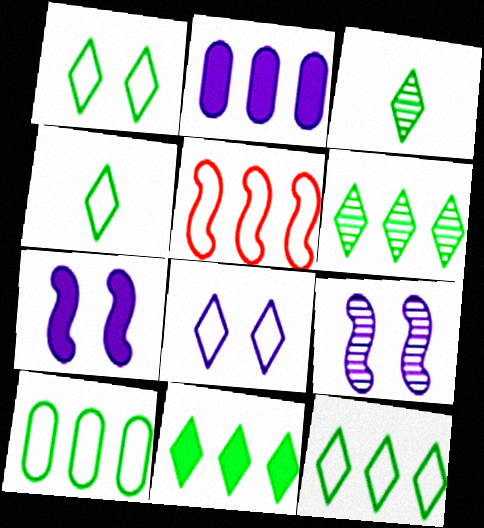[[1, 3, 11], 
[1, 4, 12], 
[2, 5, 6], 
[6, 11, 12]]